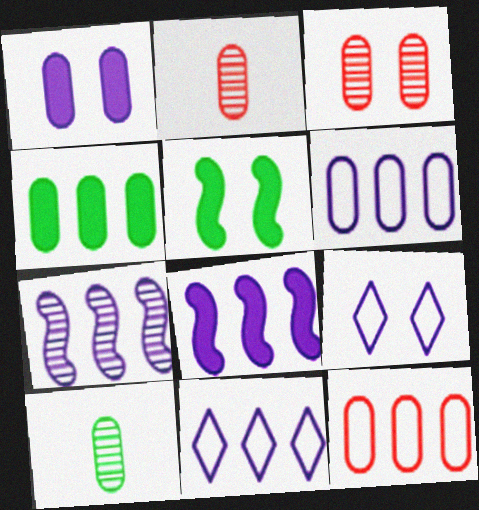[[1, 10, 12], 
[2, 5, 11], 
[3, 5, 9]]